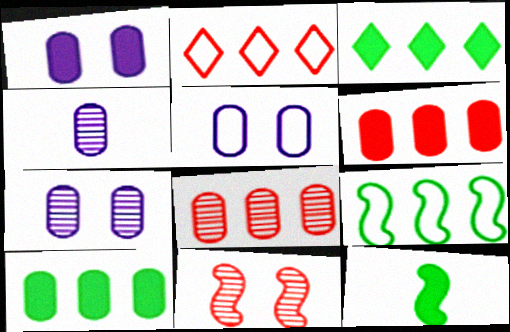[[1, 5, 7], 
[2, 7, 12]]